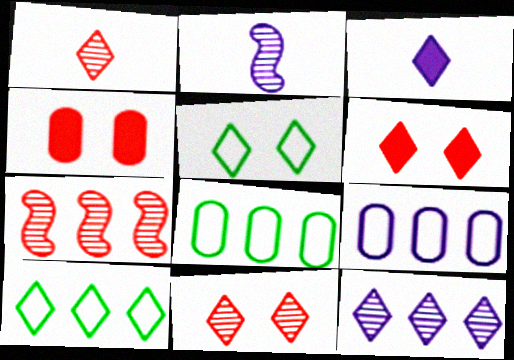[[2, 4, 10], 
[2, 6, 8], 
[3, 10, 11]]